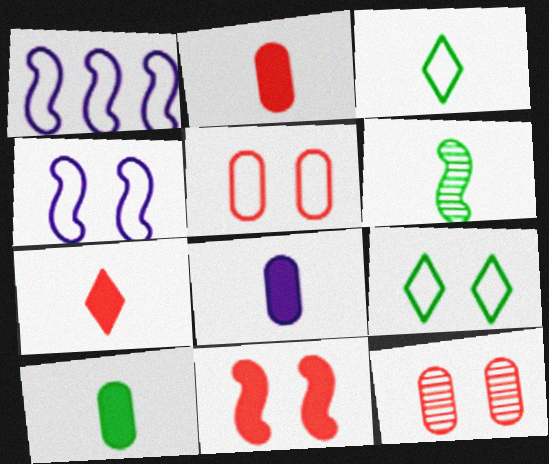[[1, 3, 5], 
[1, 6, 11], 
[2, 8, 10], 
[3, 6, 10], 
[4, 5, 9]]